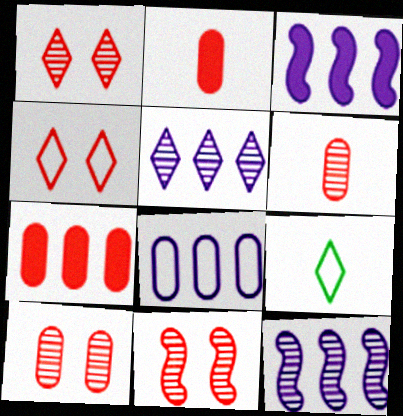[[1, 10, 11], 
[3, 5, 8], 
[3, 9, 10]]